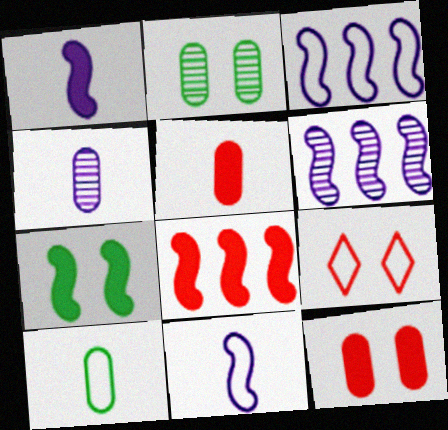[[1, 7, 8], 
[3, 9, 10], 
[4, 5, 10]]